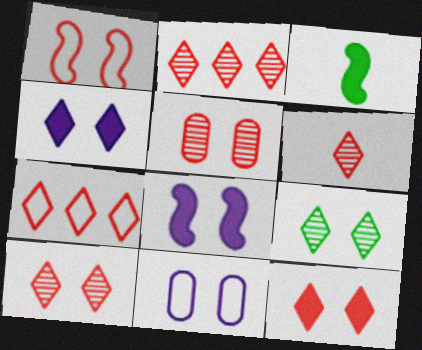[[1, 5, 12], 
[2, 3, 11], 
[2, 6, 10], 
[6, 7, 12]]